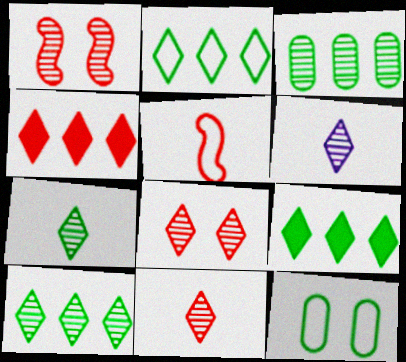[[1, 3, 6], 
[2, 9, 10], 
[6, 7, 11], 
[6, 8, 10]]